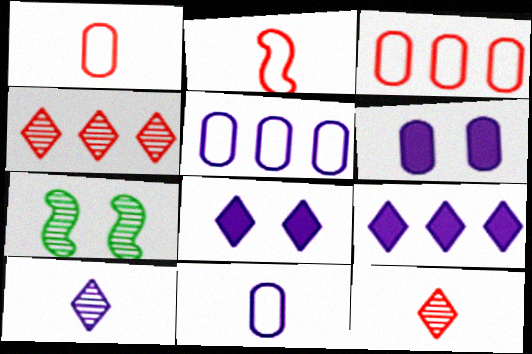[[1, 7, 9]]